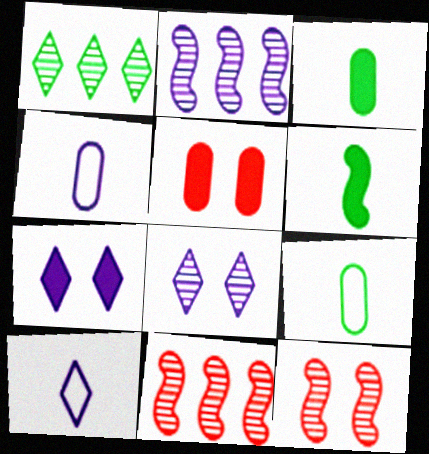[[2, 4, 7], 
[7, 9, 11]]